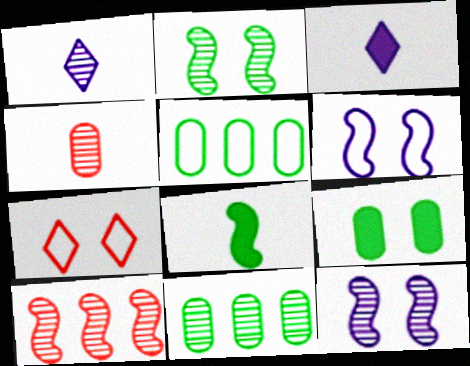[[6, 8, 10], 
[7, 9, 12]]